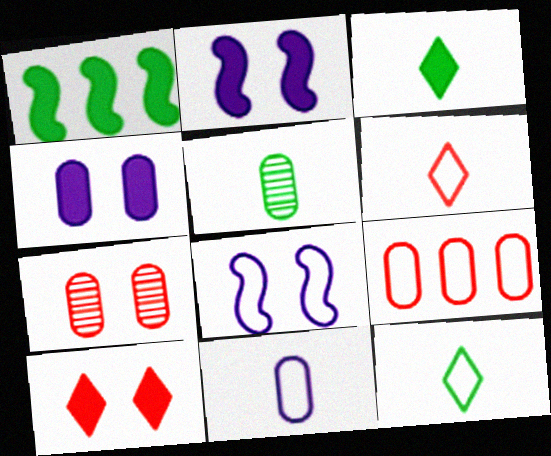[[4, 5, 9], 
[8, 9, 12]]